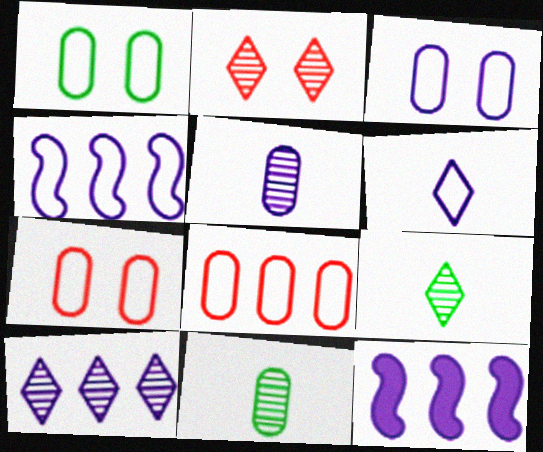[[1, 3, 7], 
[2, 9, 10], 
[3, 4, 6], 
[7, 9, 12]]